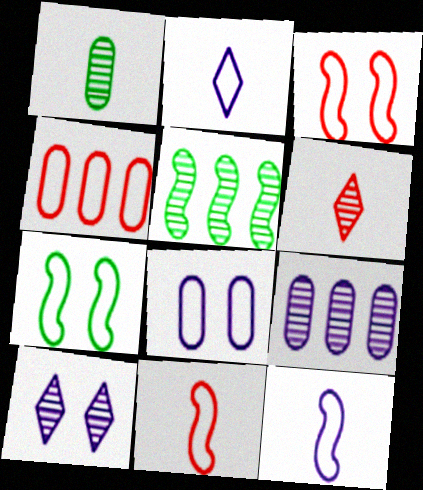[[2, 4, 7]]